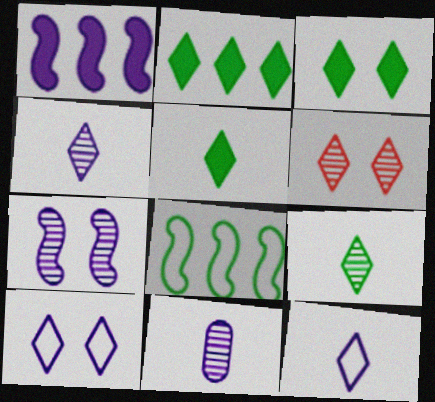[[1, 10, 11], 
[2, 3, 5], 
[2, 6, 12], 
[3, 6, 10]]